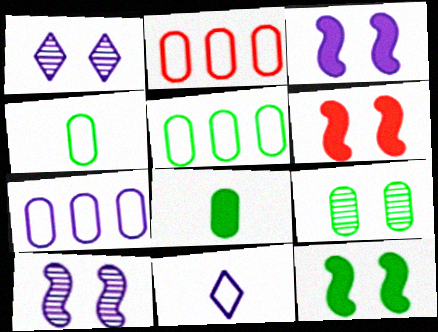[[2, 5, 7], 
[3, 6, 12], 
[5, 8, 9]]